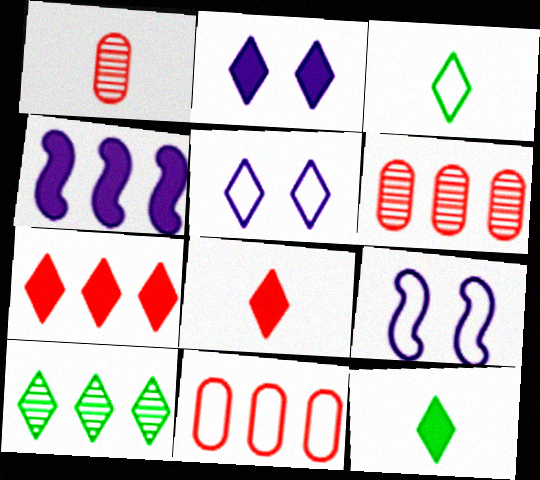[[2, 7, 12], 
[3, 9, 11], 
[4, 10, 11], 
[5, 8, 10], 
[6, 9, 12]]